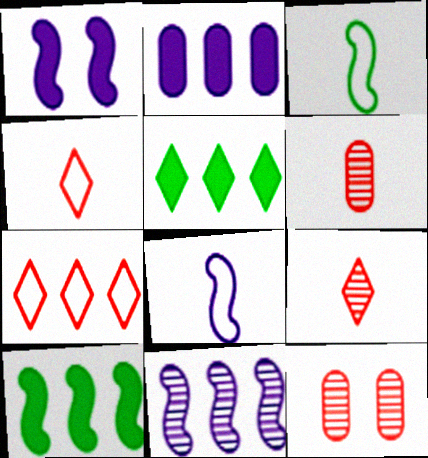[[1, 8, 11], 
[5, 8, 12]]